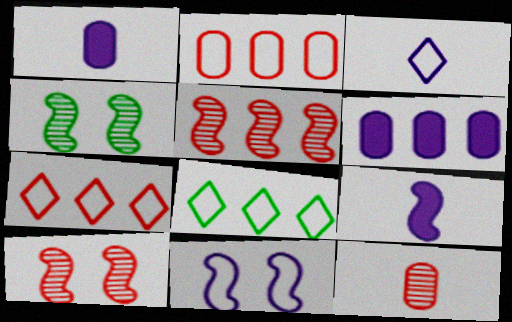[[1, 4, 7], 
[1, 8, 10], 
[5, 6, 8]]